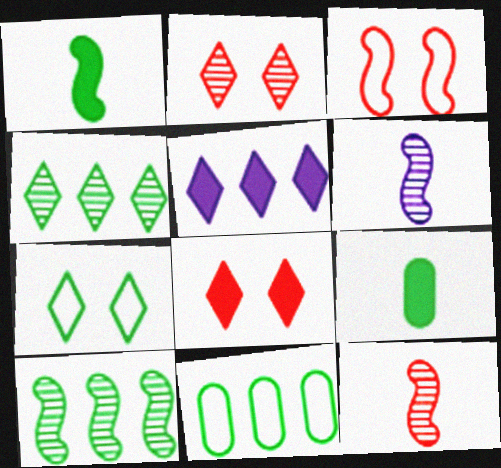[[6, 8, 11], 
[7, 9, 10]]